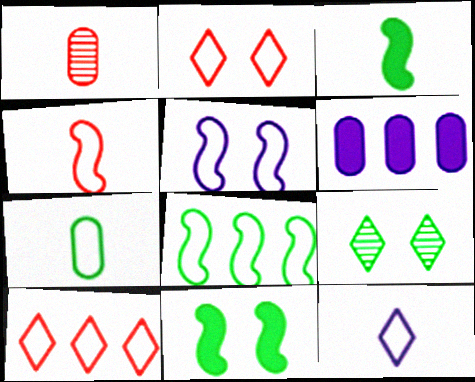[[1, 3, 12], 
[4, 5, 8], 
[4, 6, 9], 
[4, 7, 12], 
[5, 7, 10]]